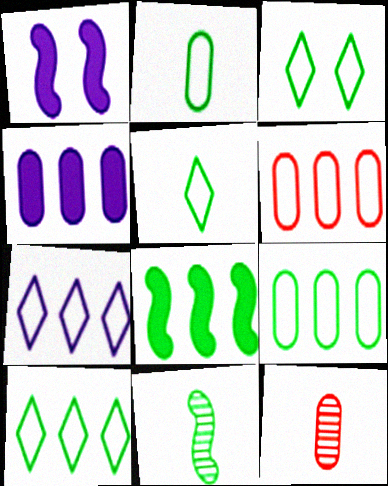[[1, 10, 12], 
[3, 5, 10]]